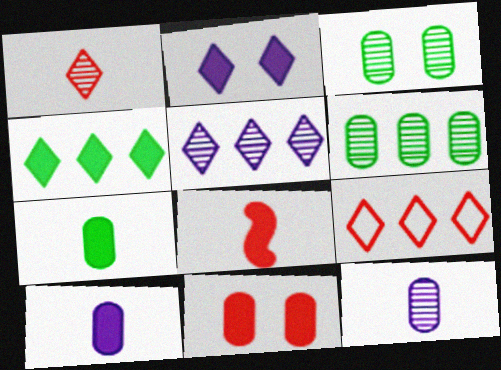[[4, 5, 9]]